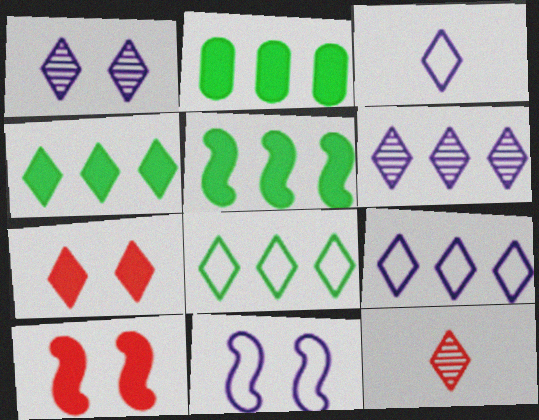[[2, 4, 5], 
[2, 11, 12]]